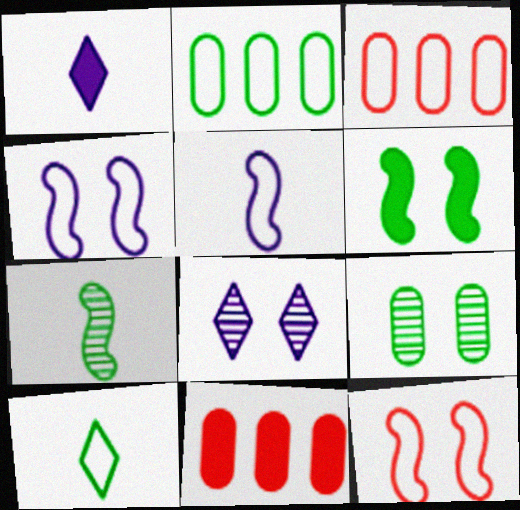[[1, 6, 11], 
[3, 4, 10]]